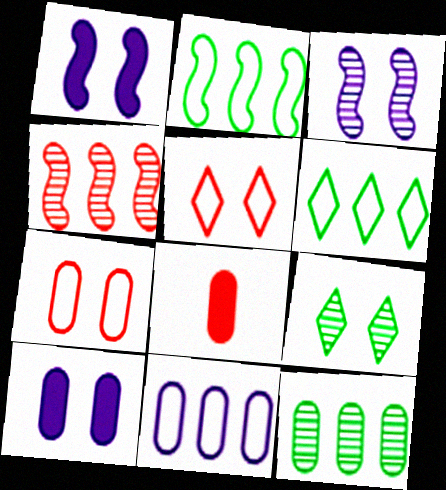[[1, 7, 9], 
[3, 6, 8], 
[4, 5, 8]]